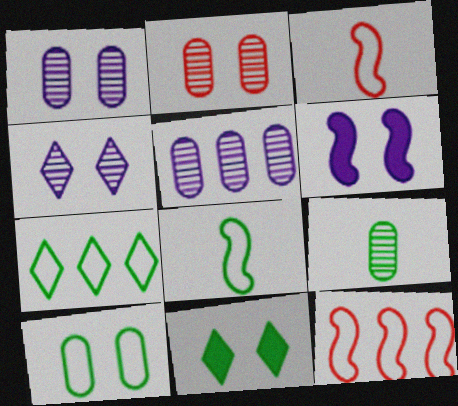[[2, 5, 9], 
[3, 5, 11], 
[7, 8, 10]]